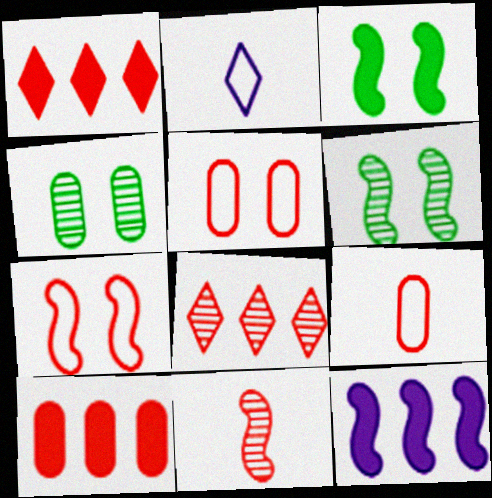[[1, 5, 11], 
[2, 6, 10]]